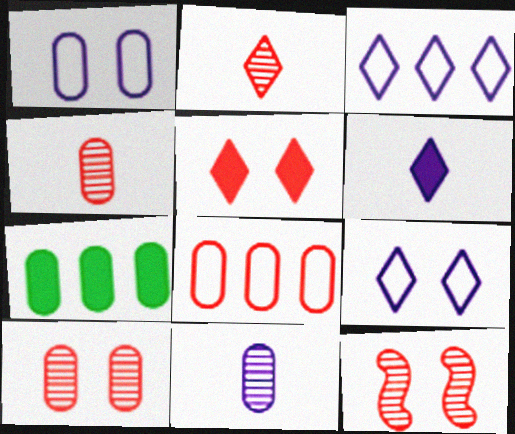[[1, 4, 7]]